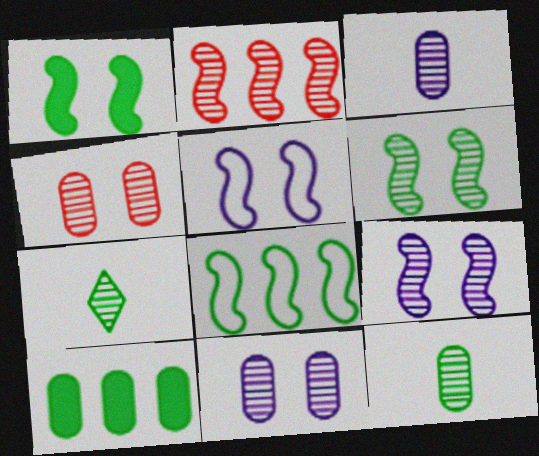[[2, 7, 11]]